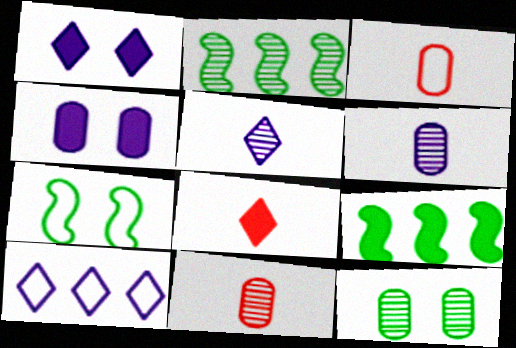[[1, 2, 3], 
[1, 5, 10], 
[3, 7, 10], 
[4, 8, 9]]